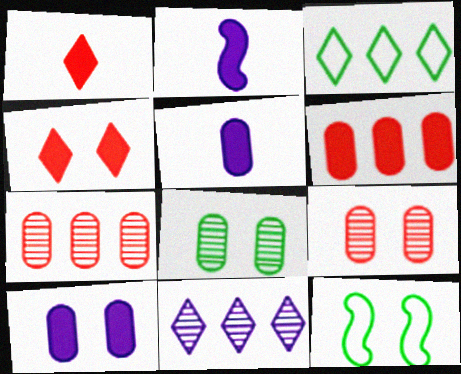[[2, 3, 9]]